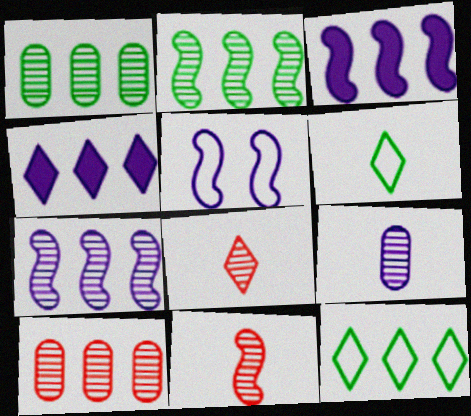[[3, 10, 12], 
[4, 5, 9]]